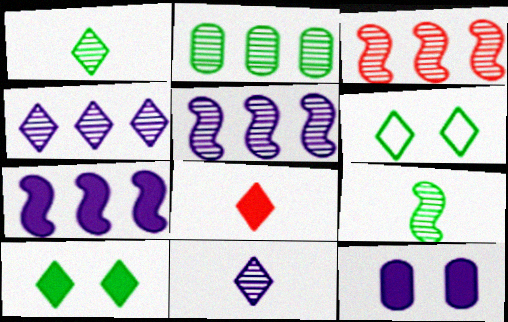[[2, 3, 4], 
[4, 6, 8]]